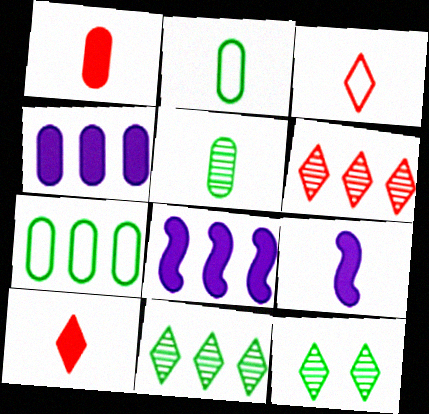[[3, 5, 9], 
[6, 7, 8]]